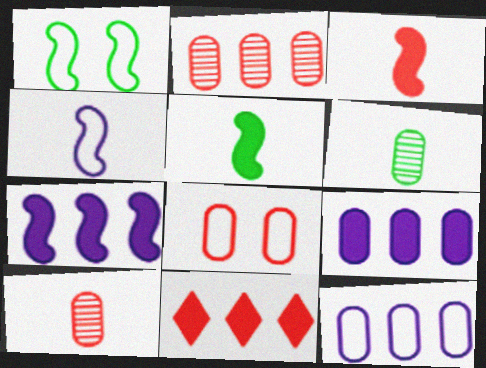[[6, 8, 9]]